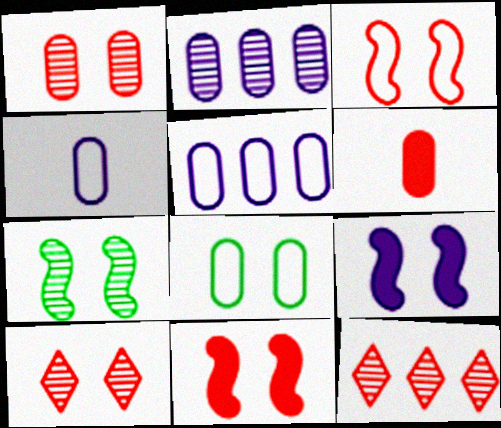[[2, 6, 8], 
[3, 6, 12], 
[3, 7, 9], 
[8, 9, 10]]